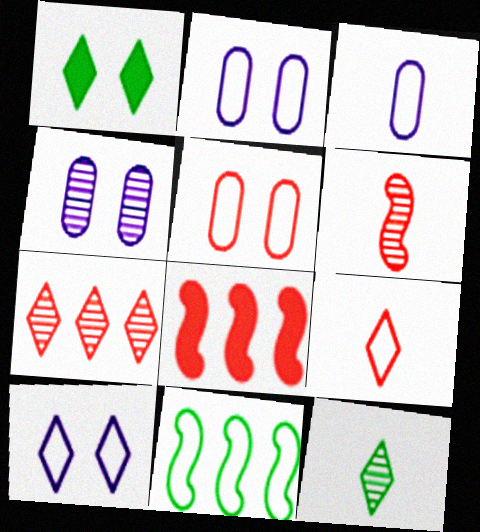[[2, 8, 12], 
[2, 9, 11]]